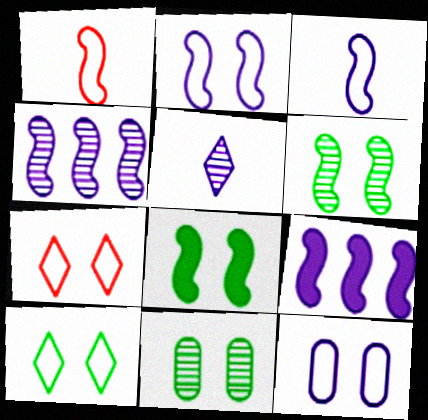[[1, 4, 8], 
[1, 6, 9], 
[5, 9, 12], 
[8, 10, 11]]